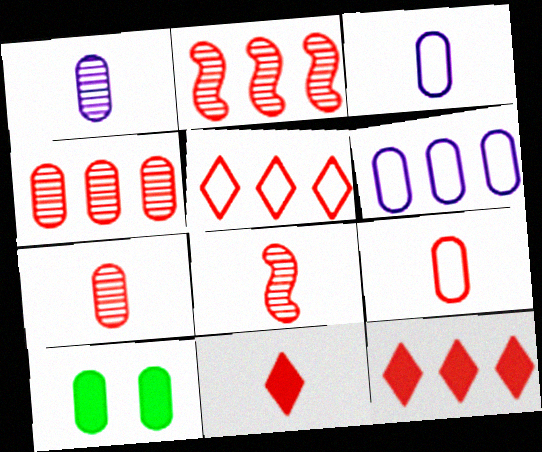[[3, 4, 10], 
[6, 7, 10], 
[8, 9, 11]]